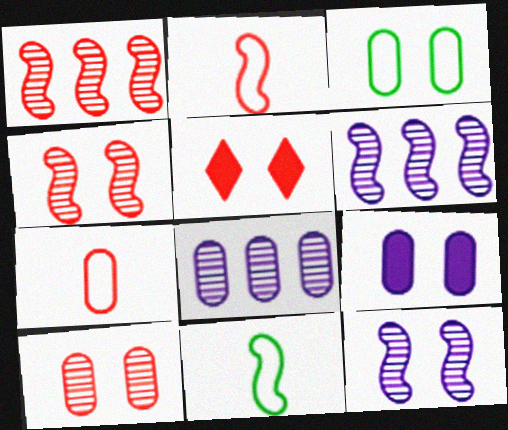[[1, 5, 7], 
[3, 5, 12], 
[3, 9, 10], 
[5, 8, 11]]